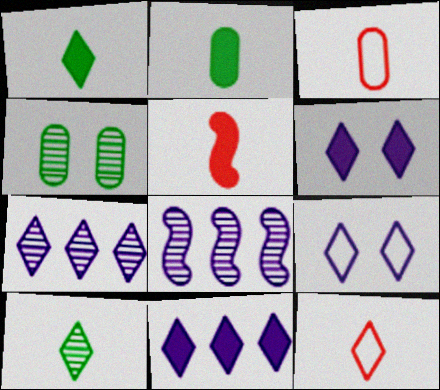[]